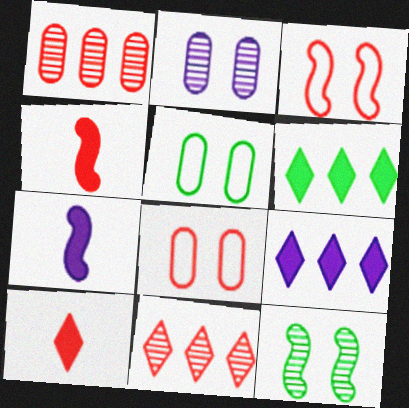[[1, 3, 10], 
[4, 8, 11], 
[5, 7, 11]]